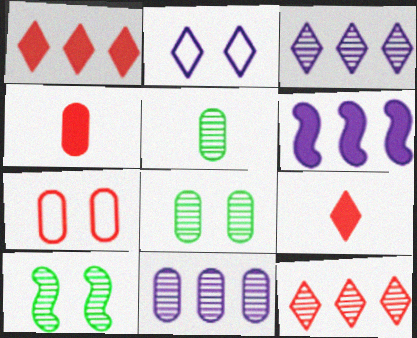[]